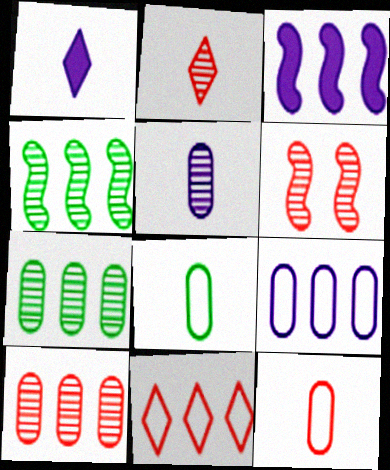[[2, 6, 10], 
[3, 7, 11]]